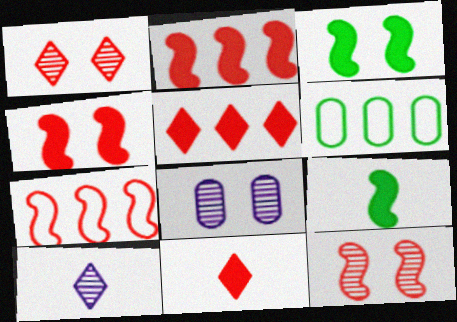[[4, 6, 10]]